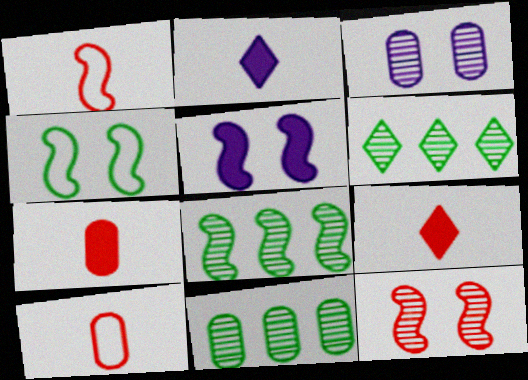[[1, 5, 8], 
[4, 5, 12], 
[5, 6, 10], 
[6, 8, 11]]